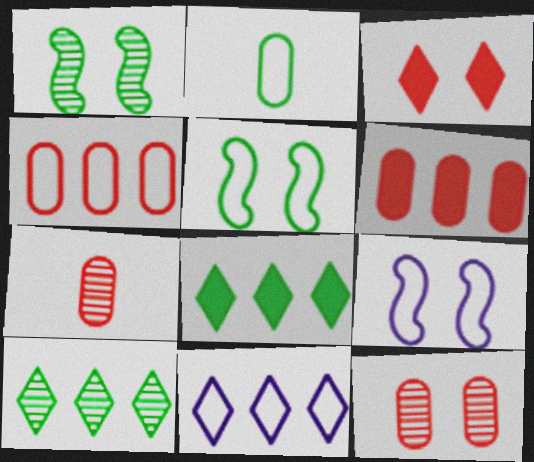[[1, 2, 8], 
[7, 8, 9]]